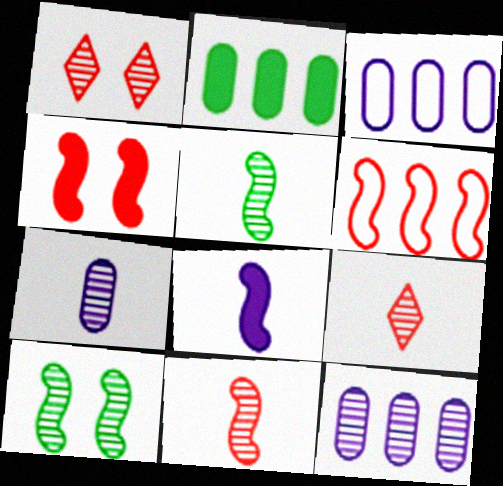[[1, 5, 12], 
[4, 6, 11], 
[5, 7, 9], 
[6, 8, 10], 
[9, 10, 12]]